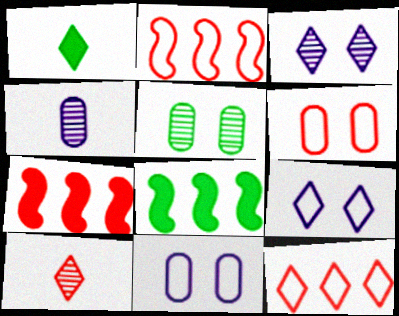[[1, 3, 12], 
[6, 7, 10], 
[8, 10, 11]]